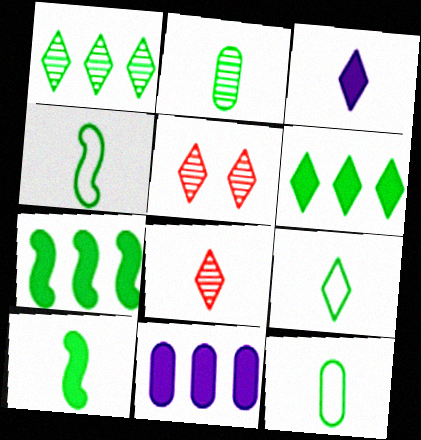[[2, 9, 10], 
[3, 8, 9], 
[4, 5, 11], 
[4, 9, 12]]